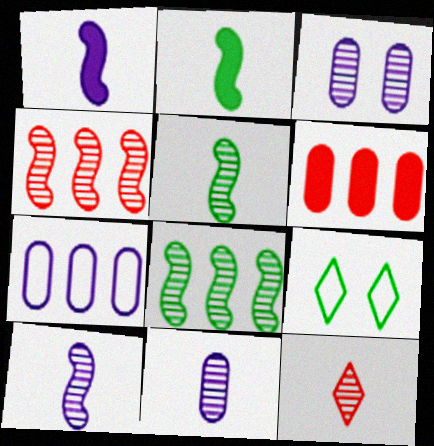[[3, 8, 12], 
[5, 11, 12], 
[6, 9, 10]]